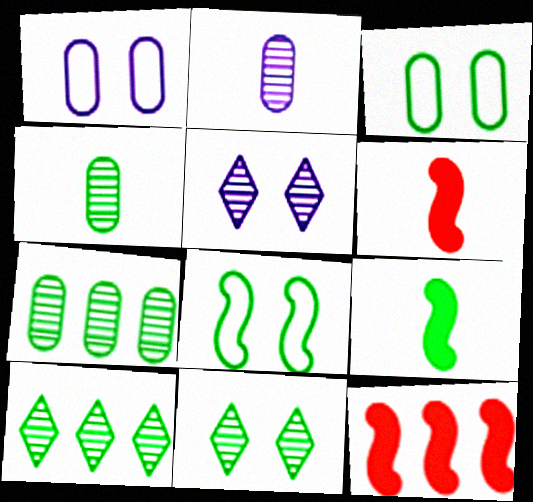[[1, 6, 10], 
[3, 9, 10]]